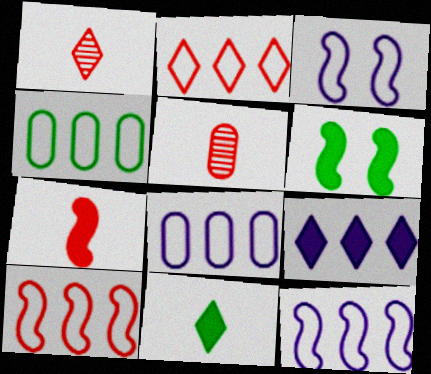[[1, 6, 8], 
[2, 4, 12]]